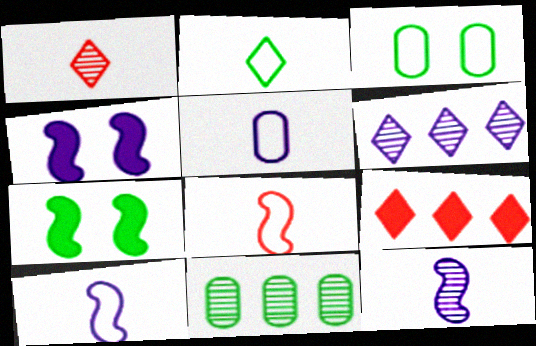[[2, 5, 8], 
[2, 7, 11], 
[3, 9, 12], 
[4, 5, 6]]